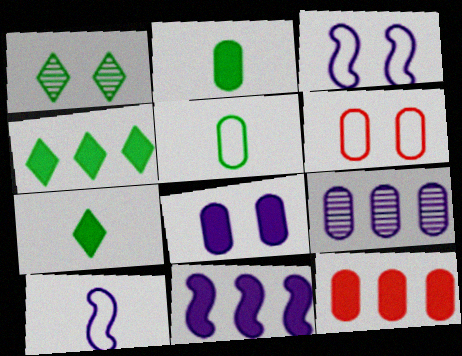[[1, 10, 12], 
[2, 6, 9], 
[2, 8, 12], 
[4, 11, 12]]